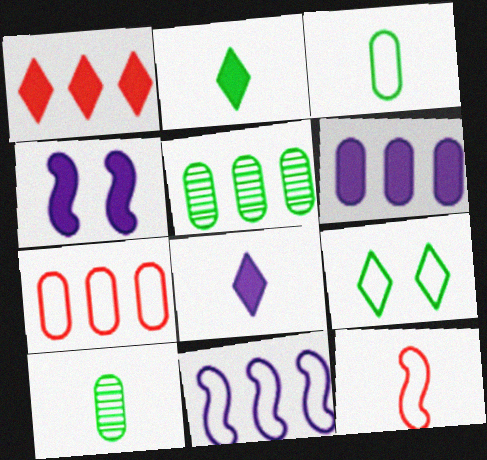[[1, 5, 11], 
[4, 6, 8], 
[5, 6, 7], 
[8, 10, 12]]